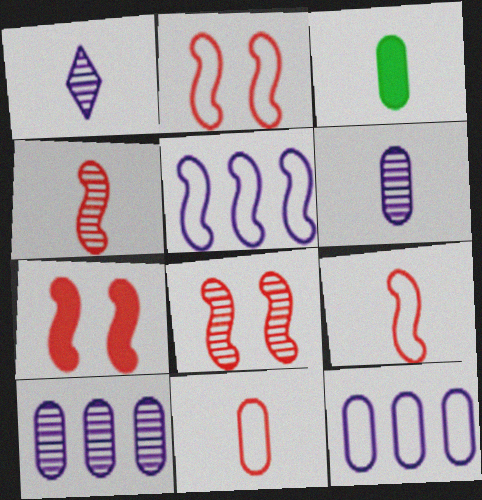[[1, 3, 9], 
[2, 7, 8], 
[3, 6, 11]]